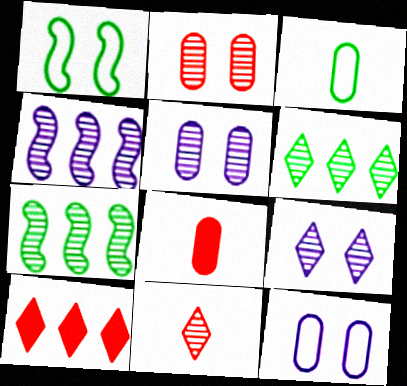[[5, 7, 11], 
[6, 9, 11]]